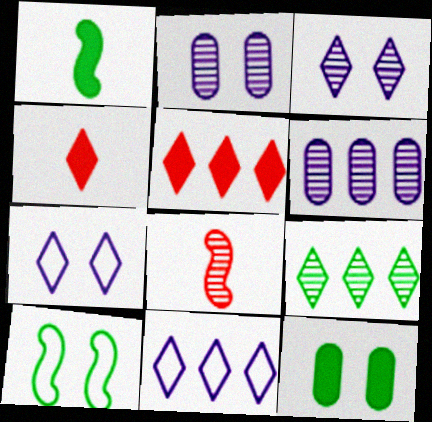[[2, 8, 9], 
[4, 6, 10], 
[4, 7, 9], 
[5, 9, 11], 
[8, 11, 12]]